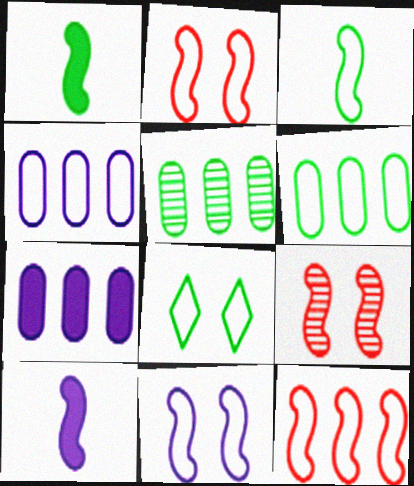[[1, 5, 8], 
[3, 6, 8], 
[3, 11, 12]]